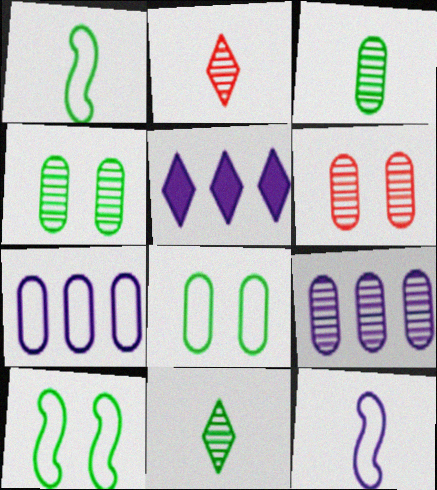[[1, 5, 6], 
[3, 6, 9]]